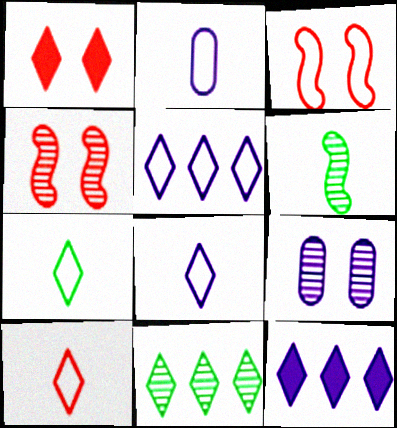[[1, 8, 11], 
[7, 8, 10]]